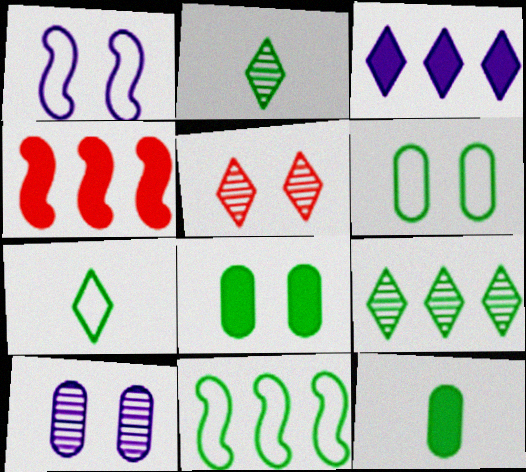[[1, 5, 8], 
[2, 8, 11], 
[3, 5, 7], 
[4, 7, 10], 
[6, 7, 11]]